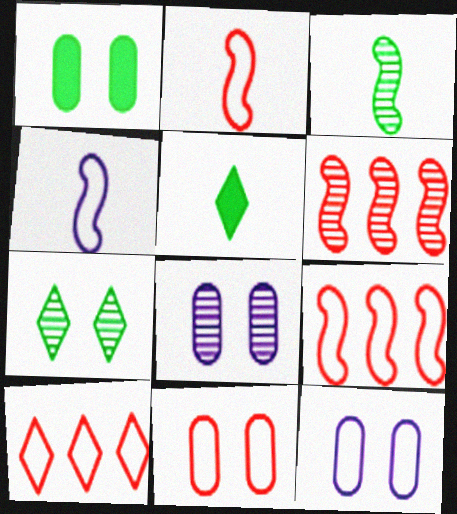[[1, 8, 11], 
[2, 10, 11], 
[5, 6, 12], 
[5, 8, 9]]